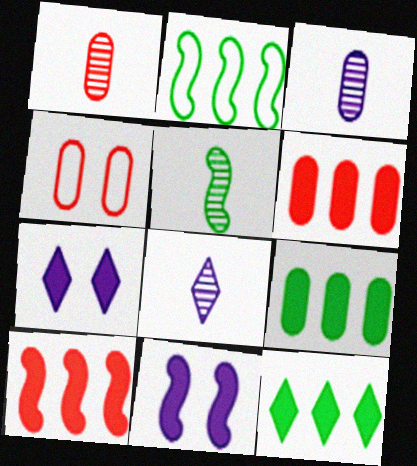[[1, 2, 7], 
[1, 4, 6], 
[1, 5, 8], 
[3, 4, 9]]